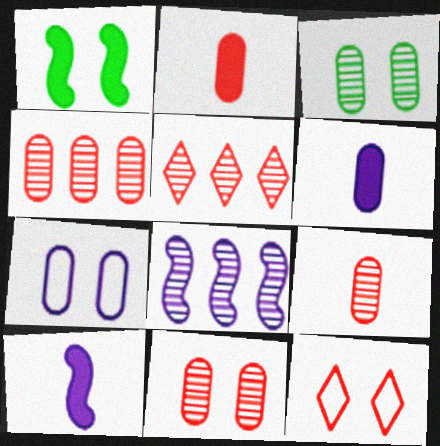[[4, 9, 11]]